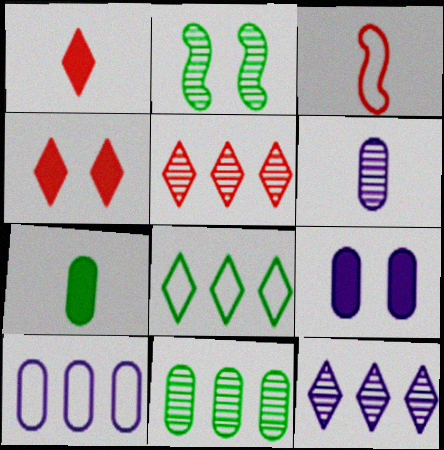[[1, 2, 10], 
[2, 5, 6], 
[2, 7, 8], 
[6, 9, 10]]